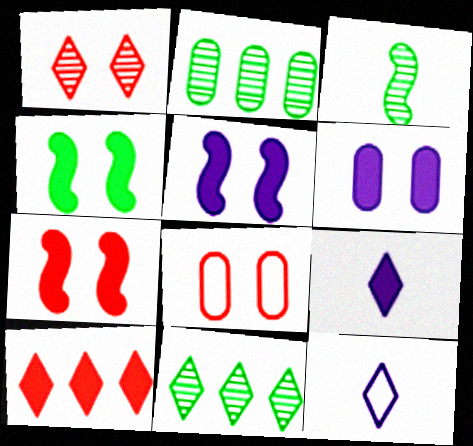[[1, 7, 8], 
[2, 7, 12], 
[4, 5, 7]]